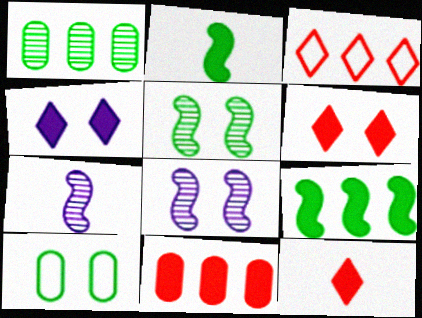[[2, 4, 11], 
[6, 8, 10]]